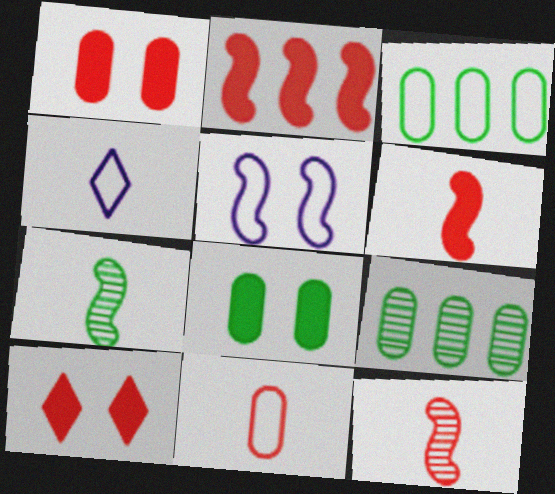[[2, 5, 7]]